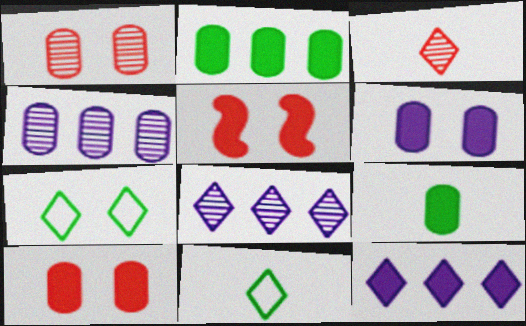[[3, 7, 12], 
[4, 5, 11], 
[5, 9, 12]]